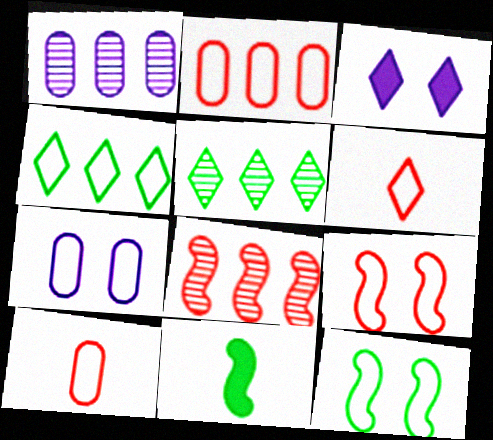[[1, 5, 8], 
[2, 6, 9], 
[3, 5, 6]]